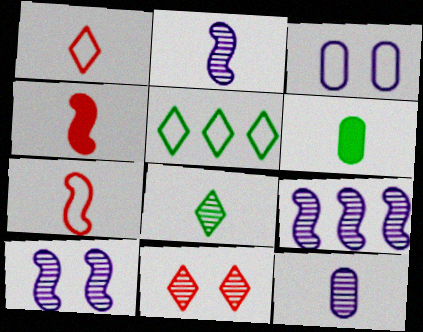[[1, 2, 6], 
[2, 9, 10], 
[3, 5, 7]]